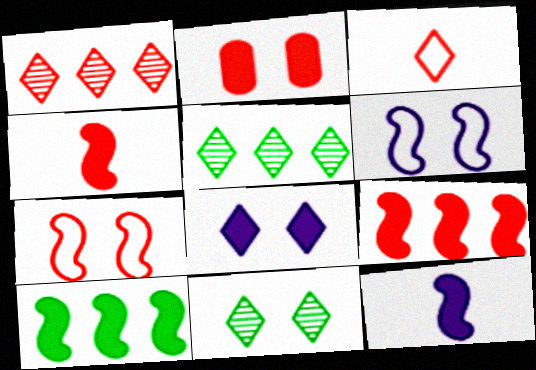[[2, 6, 11], 
[3, 5, 8]]